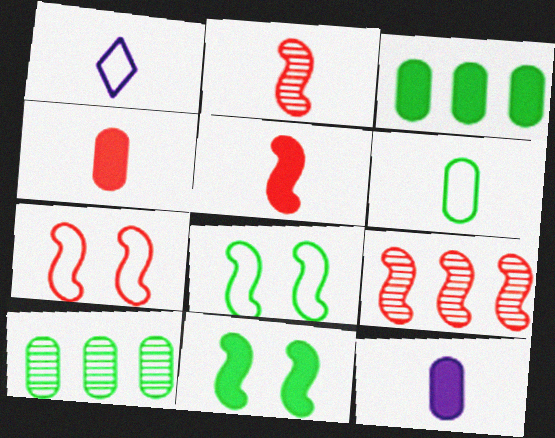[[5, 7, 9]]